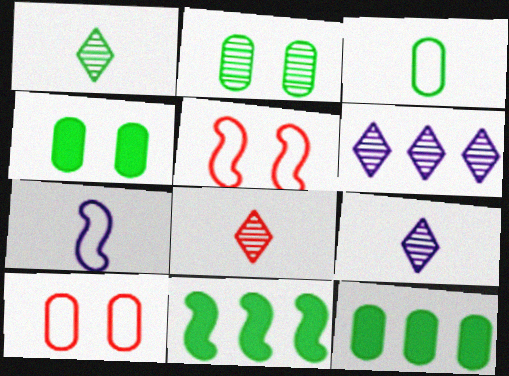[[1, 8, 9], 
[2, 3, 12], 
[5, 9, 12], 
[9, 10, 11]]